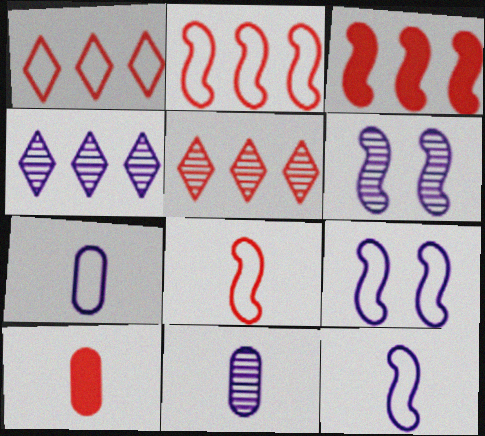[[4, 6, 11]]